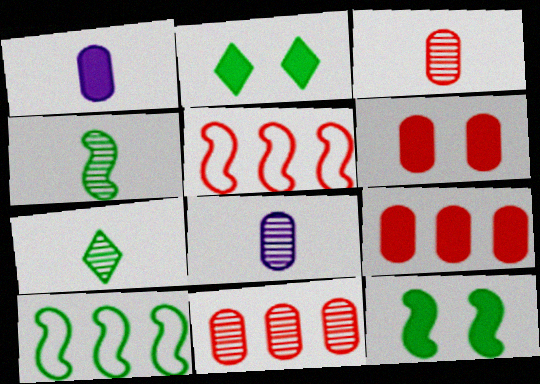[[2, 5, 8], 
[4, 10, 12]]